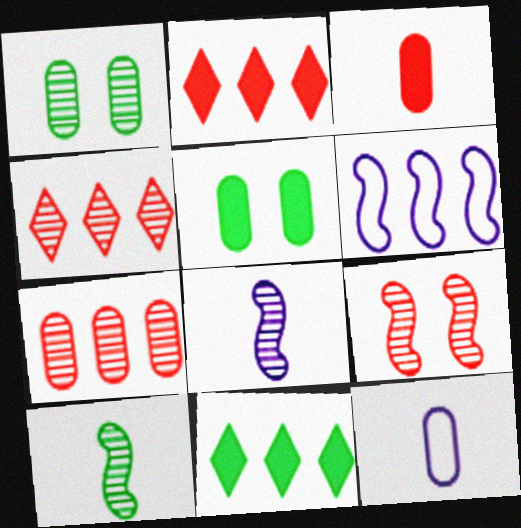[[1, 4, 8], 
[5, 7, 12], 
[6, 7, 11], 
[9, 11, 12]]